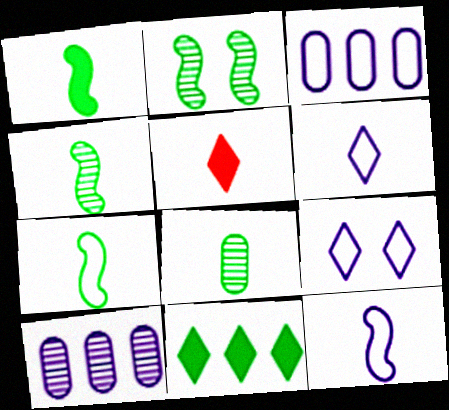[[1, 4, 7], 
[2, 3, 5], 
[3, 9, 12], 
[5, 8, 12]]